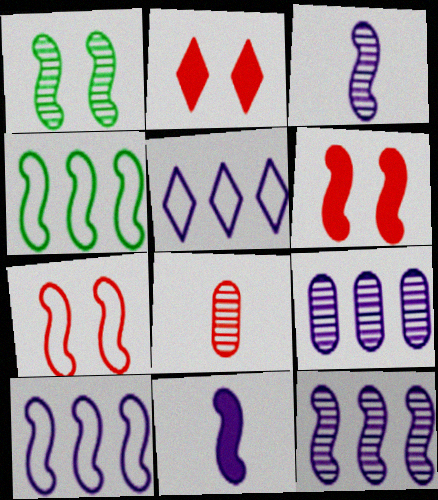[[3, 4, 6]]